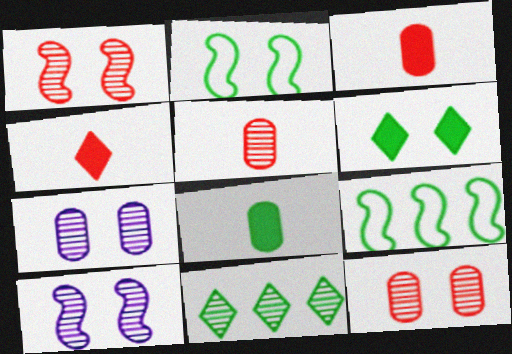[[2, 8, 11], 
[4, 7, 9], 
[5, 10, 11]]